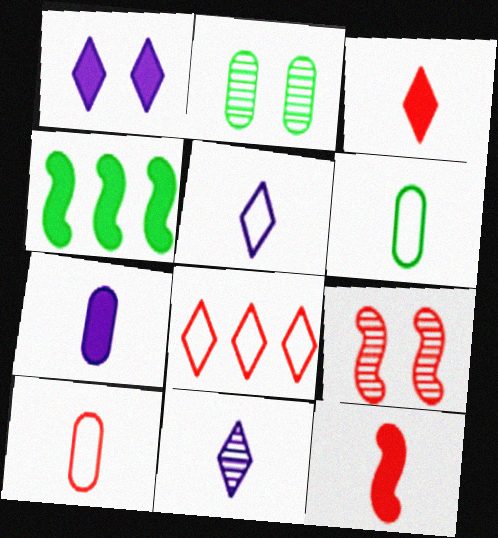[[6, 11, 12]]